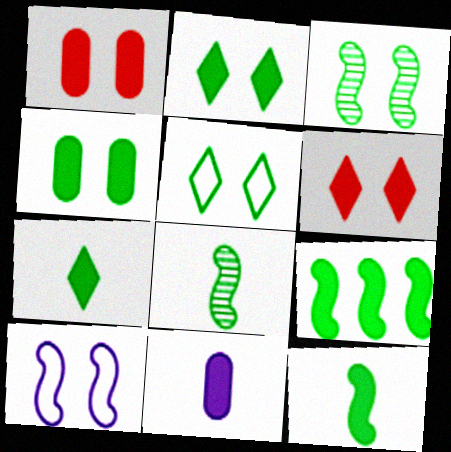[[3, 4, 5], 
[4, 7, 9], 
[6, 9, 11]]